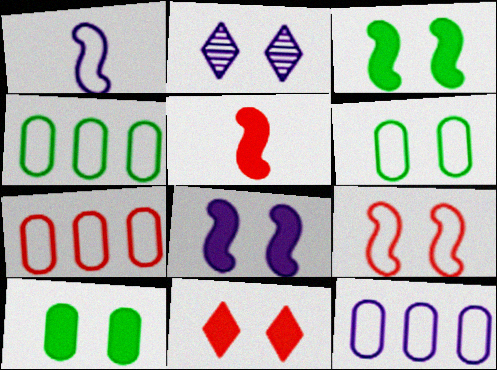[[2, 4, 5], 
[2, 9, 10], 
[4, 7, 12], 
[8, 10, 11]]